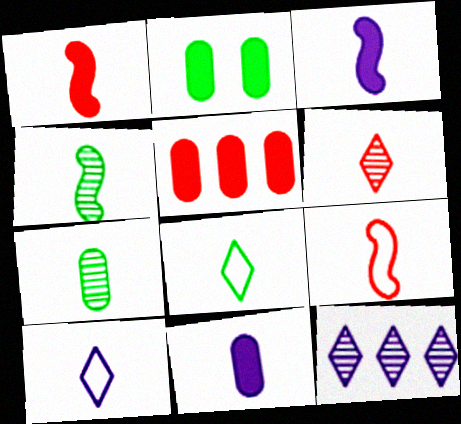[[1, 7, 10], 
[2, 5, 11], 
[2, 9, 12], 
[3, 4, 9]]